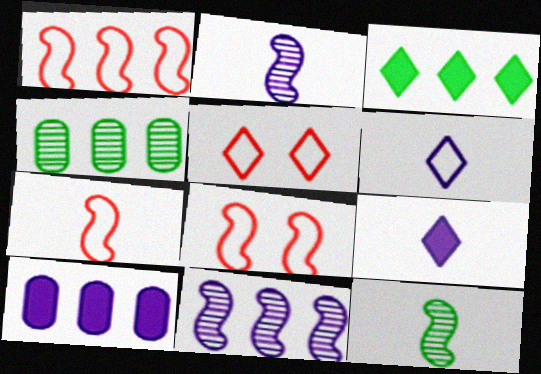[[1, 7, 8], 
[4, 8, 9], 
[5, 10, 12]]